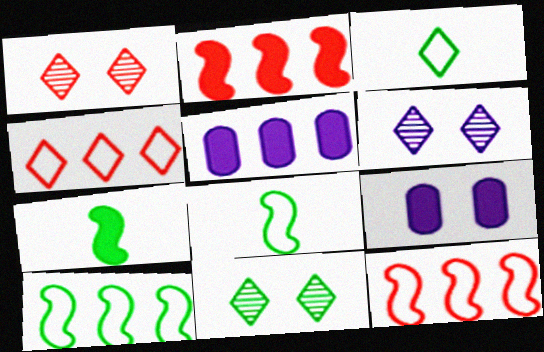[[1, 5, 8], 
[1, 6, 11]]